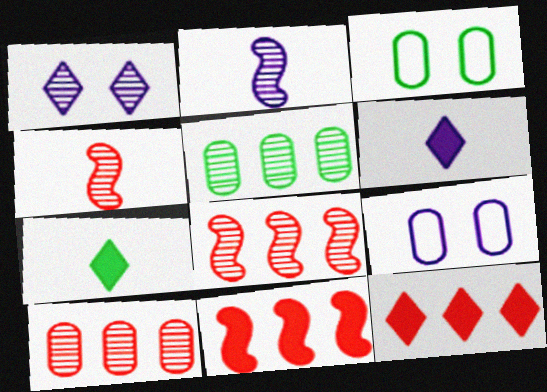[[1, 4, 5], 
[2, 3, 12], 
[3, 6, 8], 
[7, 8, 9]]